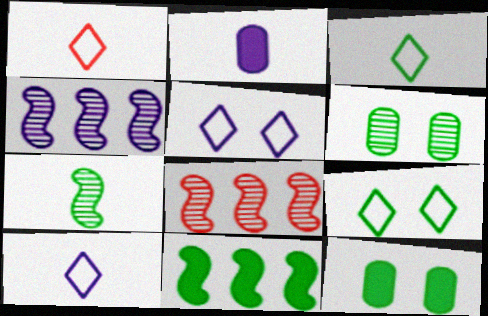[[1, 2, 7], 
[1, 3, 10], 
[1, 4, 12], 
[2, 4, 5], 
[2, 8, 9], 
[3, 6, 11], 
[8, 10, 12]]